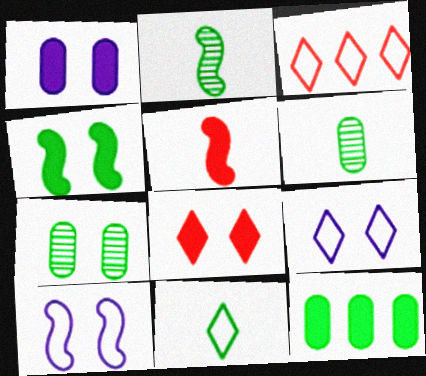[[1, 2, 3], 
[1, 4, 8], 
[3, 9, 11], 
[7, 8, 10]]